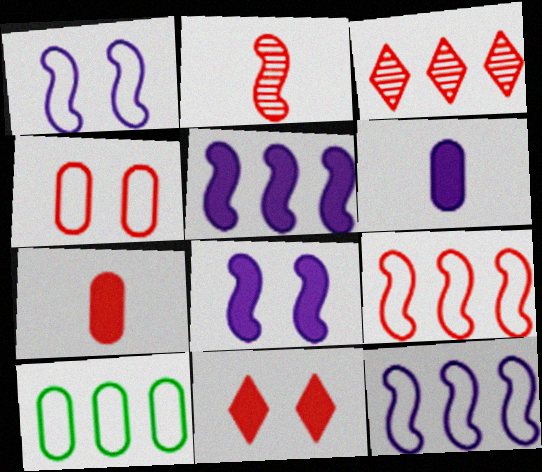[[3, 5, 10]]